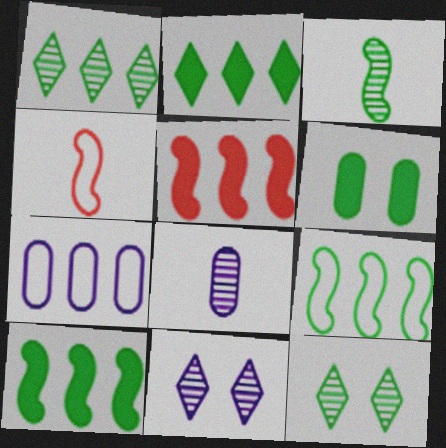[[1, 5, 7]]